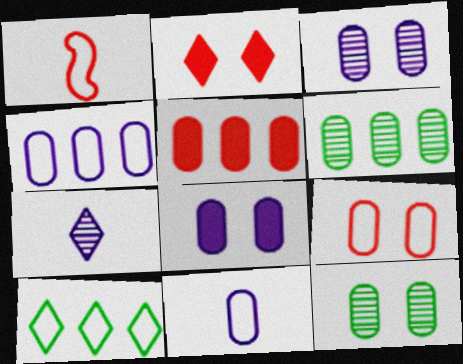[[2, 7, 10], 
[4, 5, 6], 
[5, 11, 12], 
[8, 9, 12]]